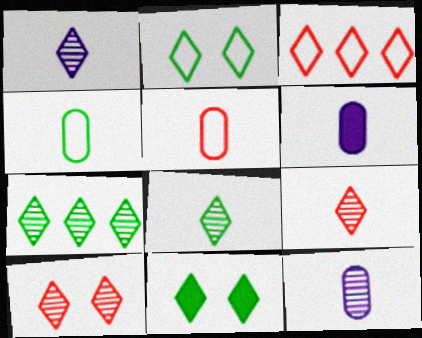[[1, 3, 11], 
[1, 7, 10], 
[1, 8, 9]]